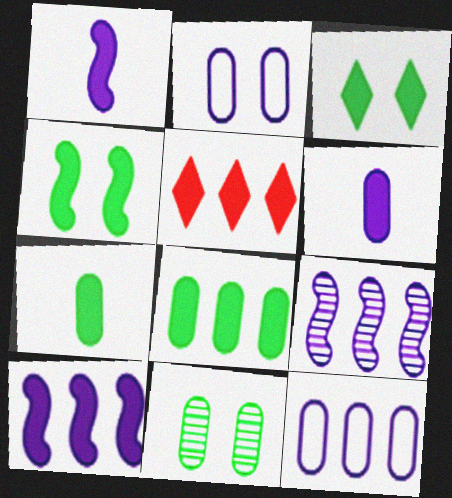[[4, 5, 6], 
[5, 8, 10]]